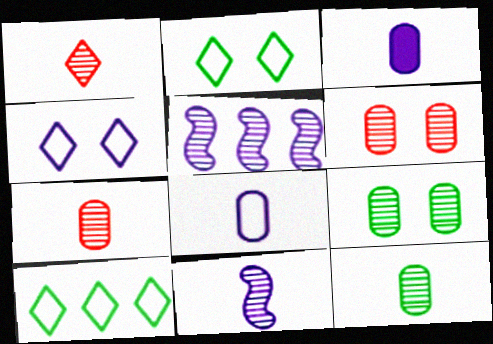[[1, 5, 9], 
[1, 11, 12], 
[3, 4, 5]]